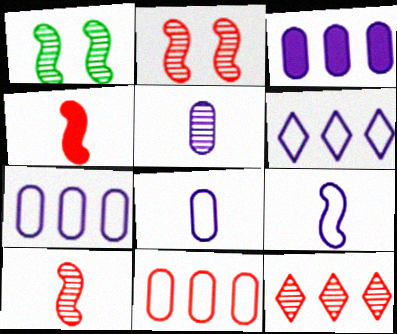[[1, 5, 12]]